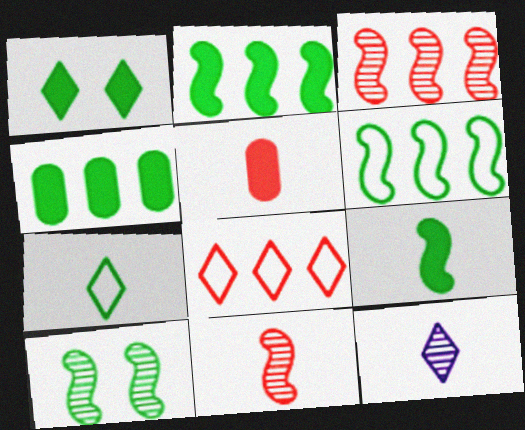[[1, 4, 9], 
[1, 8, 12], 
[4, 7, 10], 
[6, 9, 10]]